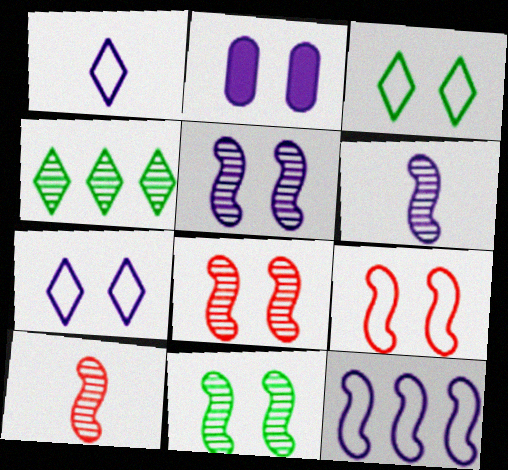[[2, 3, 8], 
[2, 5, 7], 
[5, 8, 11]]